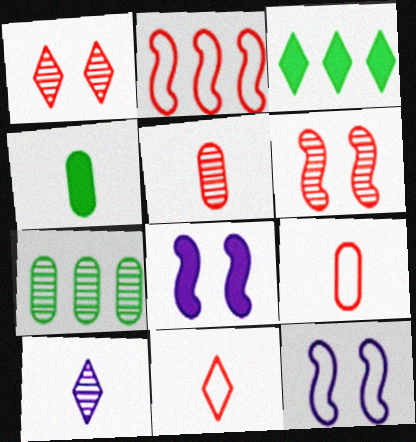[[3, 5, 12], 
[6, 7, 10], 
[7, 8, 11]]